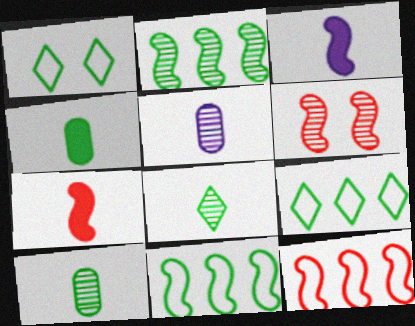[[1, 2, 4], 
[3, 6, 11], 
[6, 7, 12]]